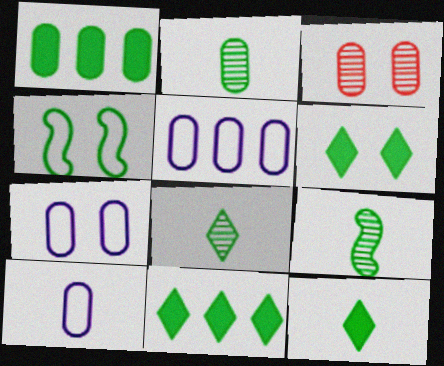[[1, 3, 10], 
[1, 4, 8], 
[2, 4, 11], 
[2, 8, 9], 
[5, 7, 10], 
[6, 11, 12]]